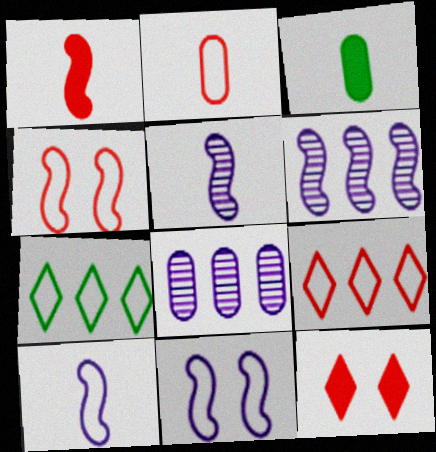[[2, 4, 9], 
[2, 7, 11]]